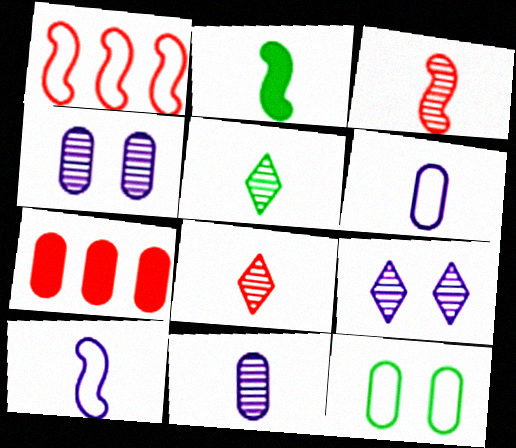[[2, 3, 10], 
[2, 6, 8], 
[3, 5, 11], 
[7, 11, 12]]